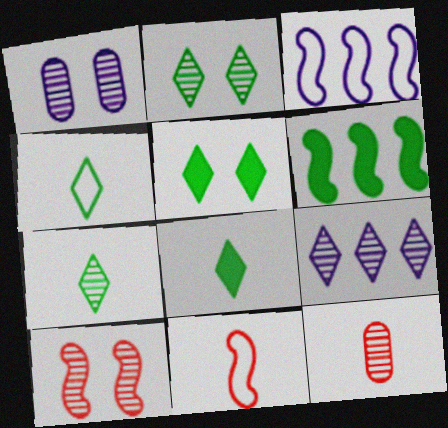[[1, 2, 10], 
[3, 5, 12], 
[4, 7, 8]]